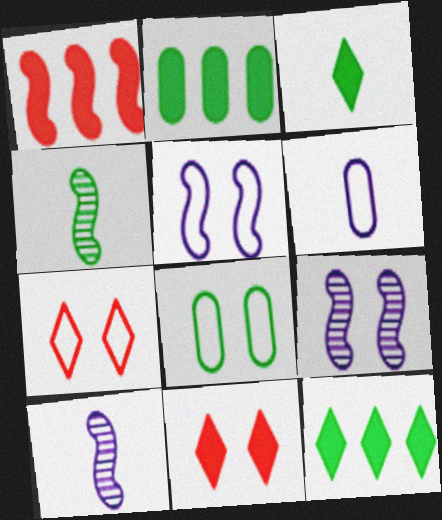[[1, 4, 5], 
[2, 7, 10], 
[4, 8, 12], 
[5, 7, 8], 
[8, 9, 11]]